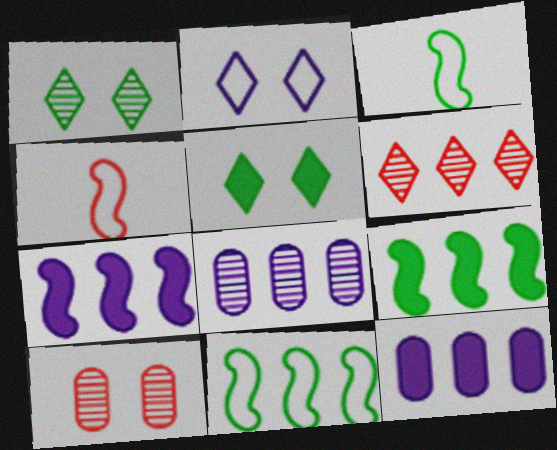[[1, 4, 12], 
[4, 5, 8], 
[6, 11, 12]]